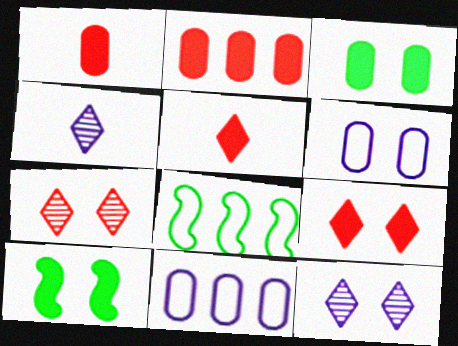[[1, 8, 12], 
[6, 7, 10]]